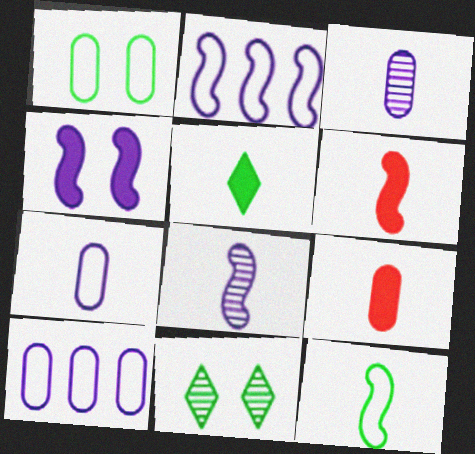[[2, 4, 8], 
[2, 9, 11], 
[6, 8, 12], 
[6, 10, 11]]